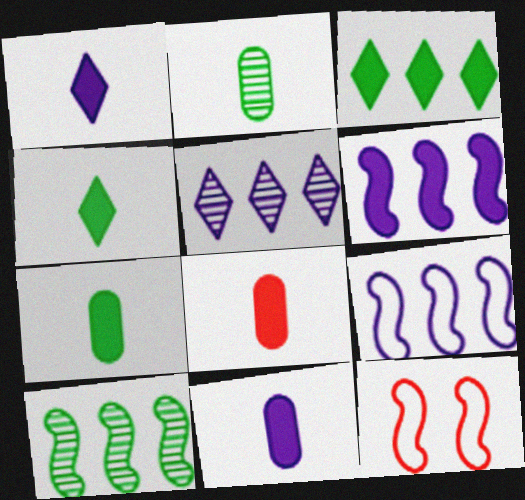[[5, 7, 12], 
[7, 8, 11]]